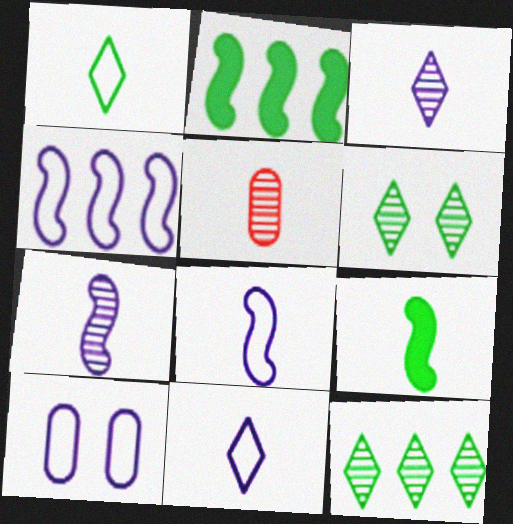[[4, 10, 11], 
[5, 9, 11]]